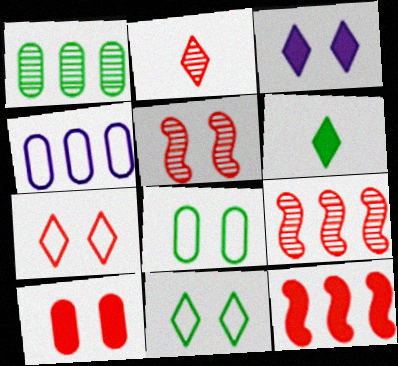[[3, 5, 8], 
[4, 5, 6], 
[5, 7, 10]]